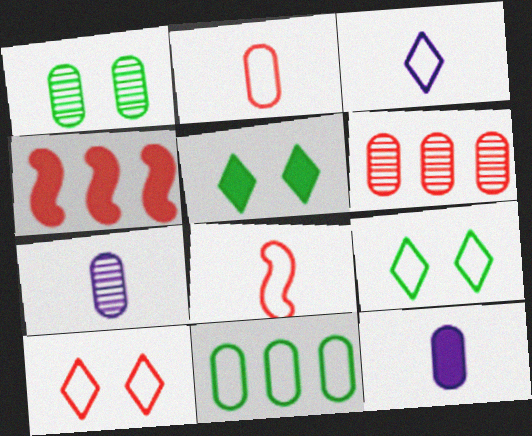[[1, 3, 4], 
[1, 6, 7], 
[4, 5, 12], 
[4, 7, 9]]